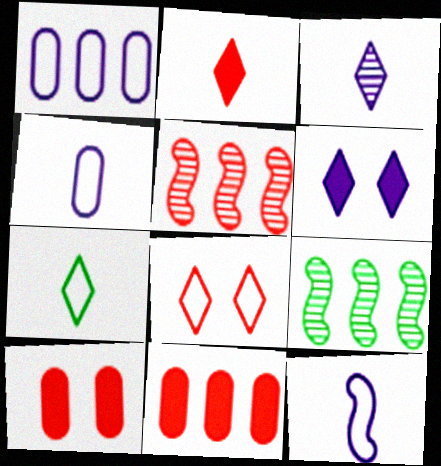[[2, 3, 7]]